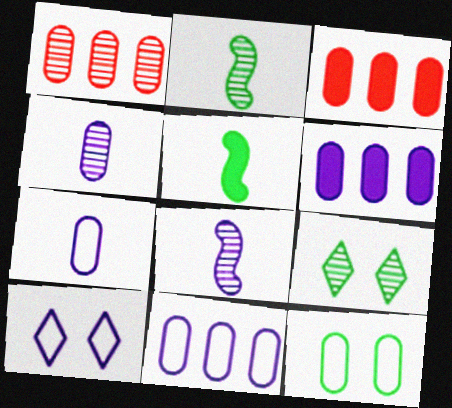[[1, 5, 10], 
[1, 8, 9], 
[2, 3, 10], 
[3, 4, 12], 
[6, 8, 10]]